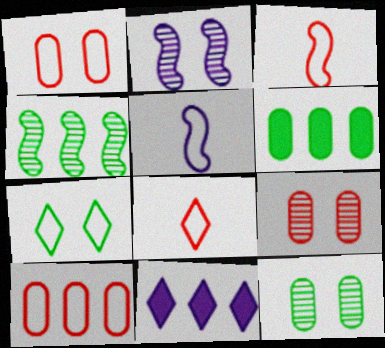[[2, 6, 8], 
[3, 11, 12], 
[4, 10, 11], 
[5, 7, 10]]